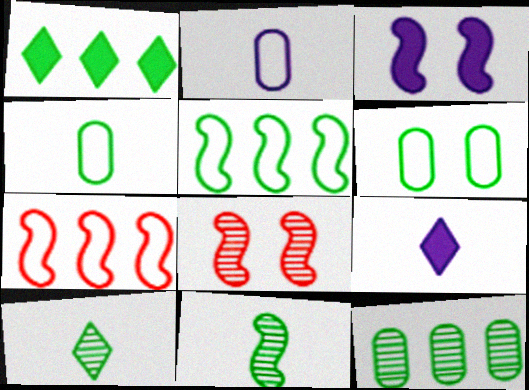[[1, 2, 8], 
[1, 5, 12], 
[1, 6, 11], 
[3, 7, 11]]